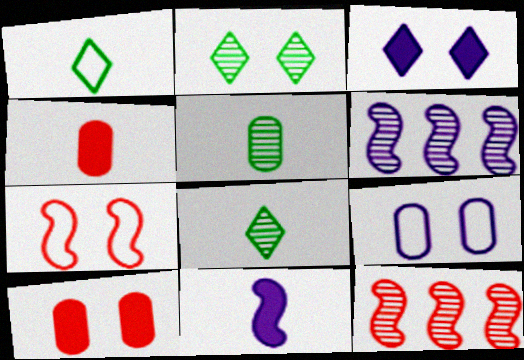[[1, 6, 10]]